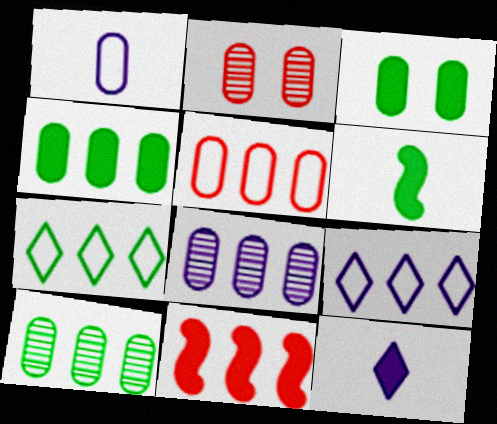[[1, 2, 4], 
[2, 6, 9], 
[3, 11, 12], 
[4, 5, 8], 
[7, 8, 11], 
[9, 10, 11]]